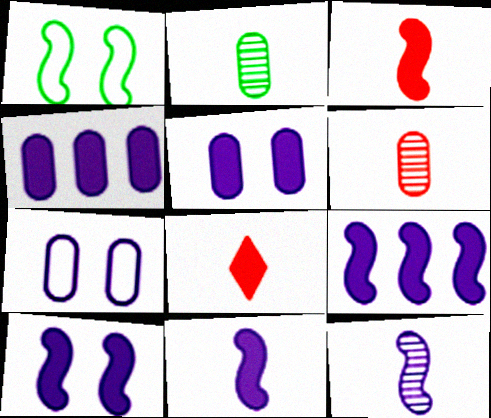[[9, 10, 11]]